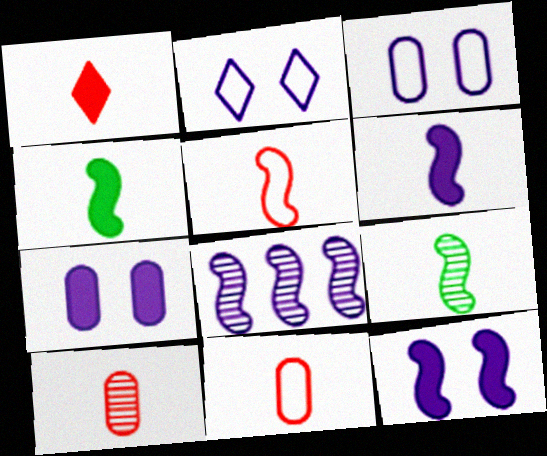[[1, 5, 10], 
[5, 6, 9]]